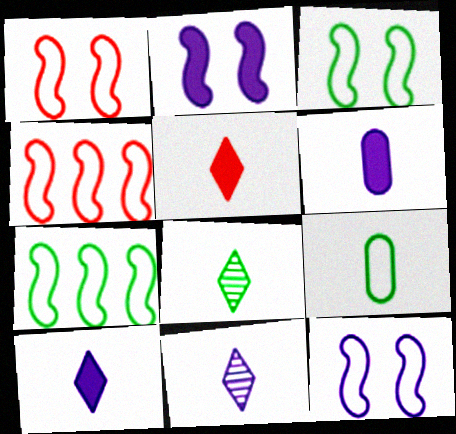[[1, 3, 12]]